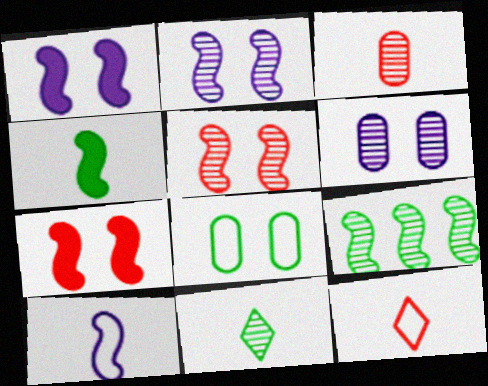[[7, 9, 10]]